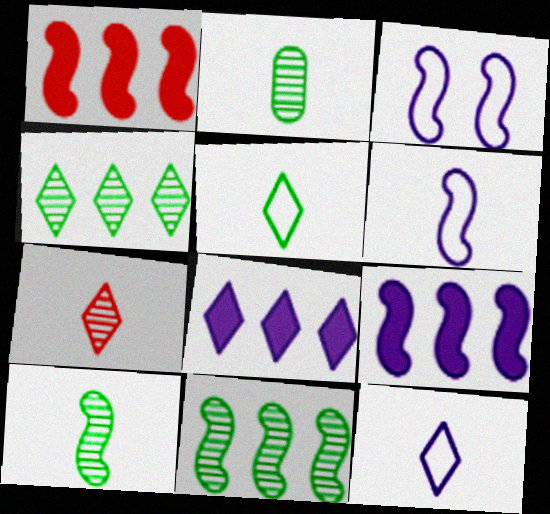[[1, 3, 10]]